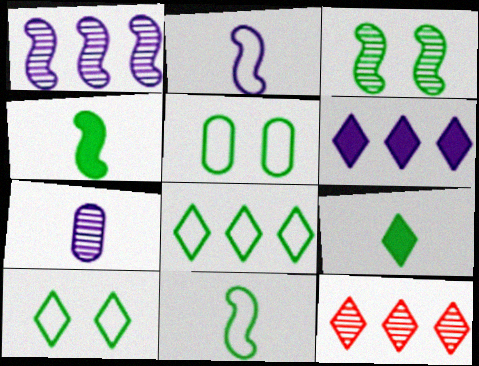[[3, 7, 12], 
[5, 8, 11], 
[6, 8, 12]]